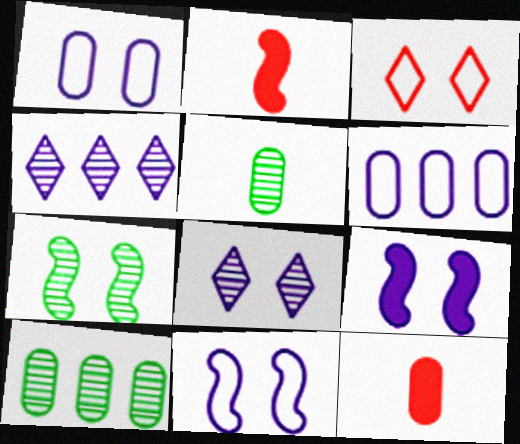[[1, 8, 9], 
[1, 10, 12]]